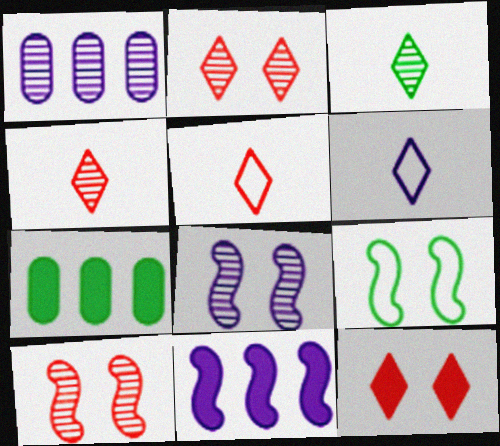[[1, 3, 10], 
[3, 7, 9], 
[5, 7, 8], 
[6, 7, 10]]